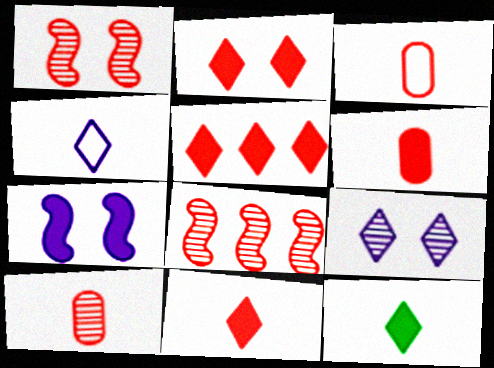[[1, 3, 5], 
[2, 3, 8], 
[2, 5, 11], 
[3, 6, 10]]